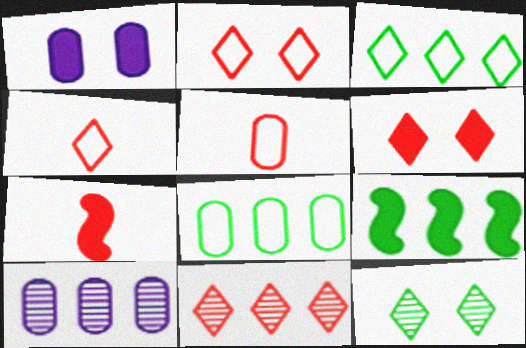[[4, 6, 11]]